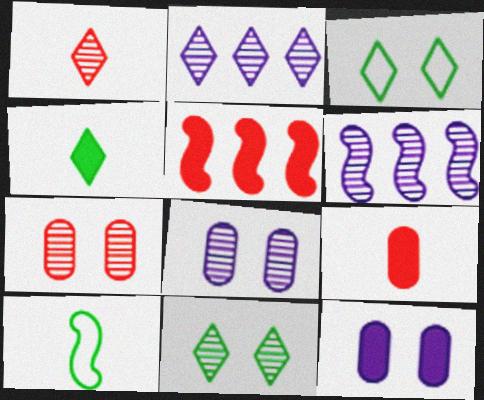[[1, 2, 11], 
[3, 6, 9], 
[4, 5, 12]]